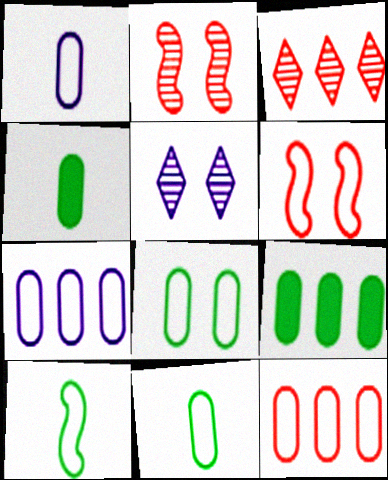[[1, 8, 12]]